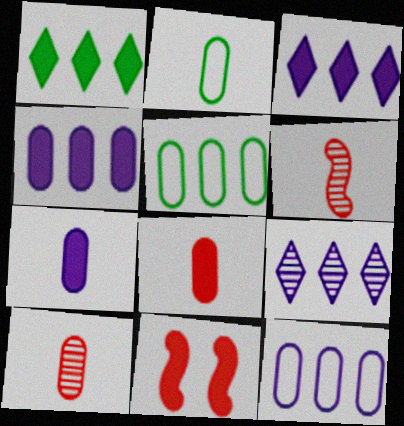[[1, 7, 11], 
[2, 7, 10], 
[2, 9, 11]]